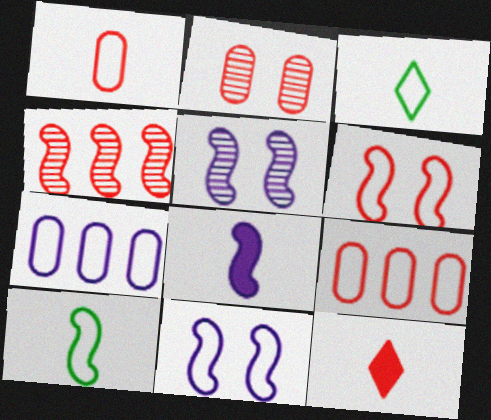[[3, 6, 7], 
[3, 9, 11]]